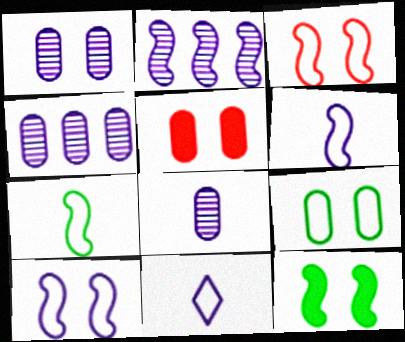[[1, 4, 8], 
[1, 5, 9]]